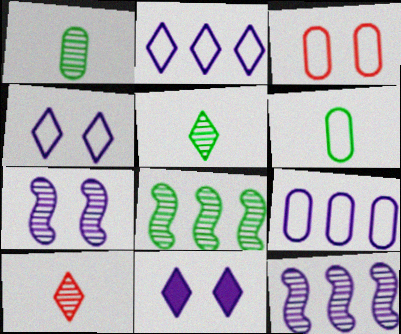[[3, 6, 9]]